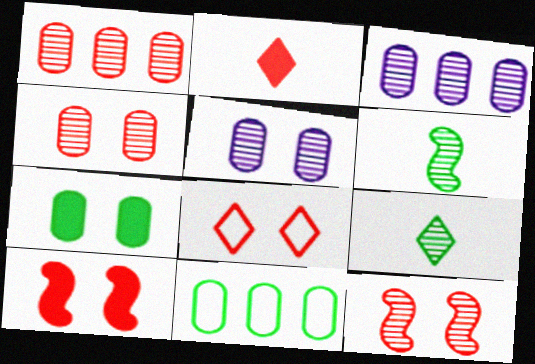[[3, 9, 12], 
[4, 8, 10]]